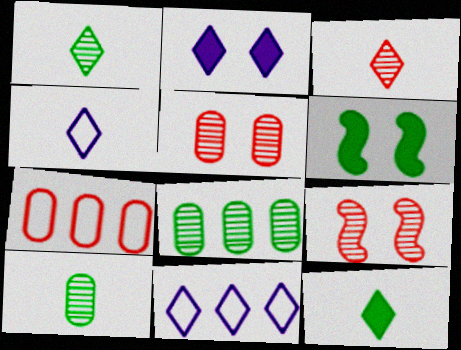[[3, 4, 12]]